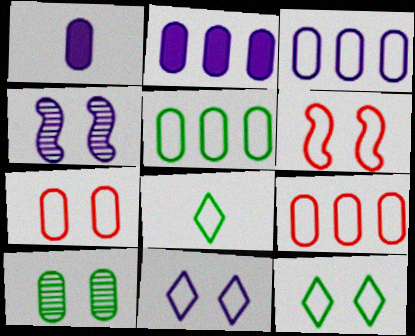[[1, 9, 10], 
[3, 5, 9], 
[3, 6, 8]]